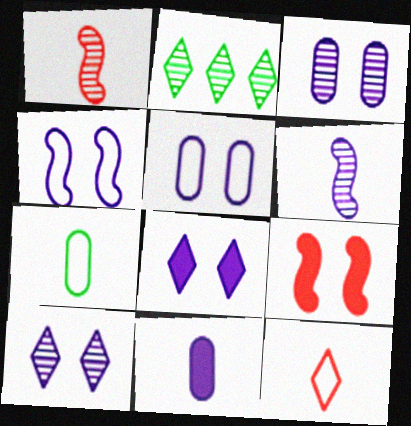[[1, 2, 3], 
[2, 8, 12], 
[3, 4, 8]]